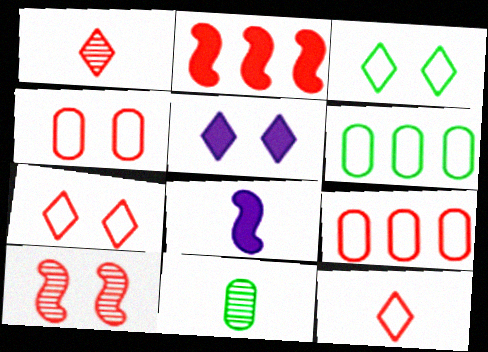[[1, 2, 4], 
[8, 11, 12]]